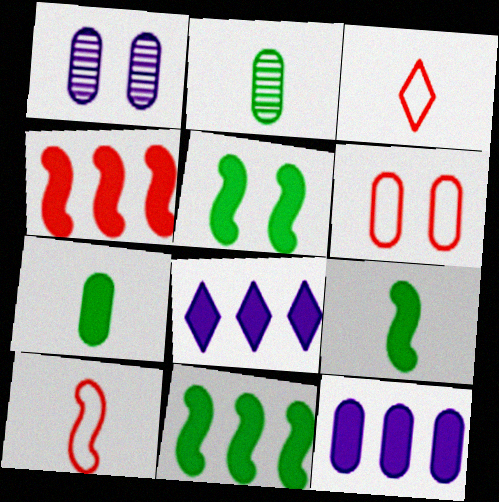[[1, 3, 11], 
[2, 6, 12], 
[5, 9, 11]]